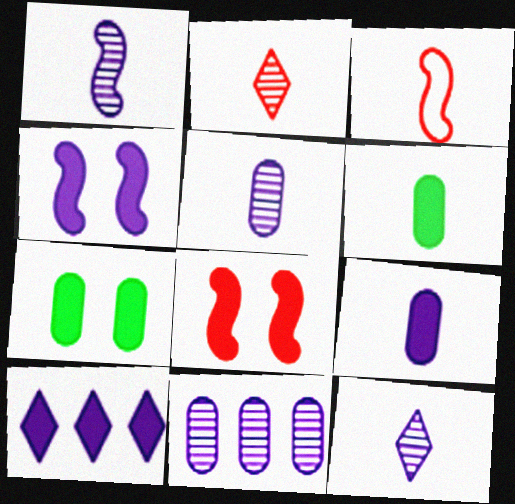[[1, 5, 12], 
[3, 6, 12], 
[4, 9, 10], 
[6, 8, 10]]